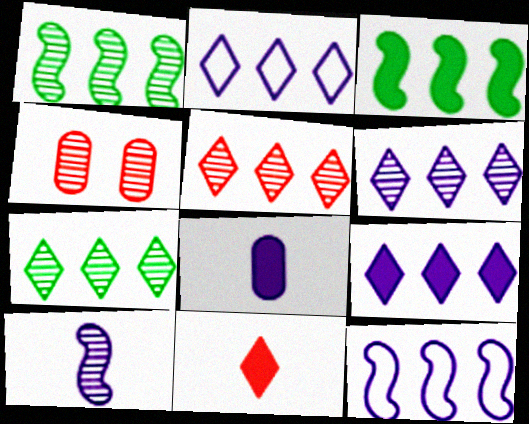[[2, 6, 9], 
[4, 7, 10], 
[5, 6, 7]]